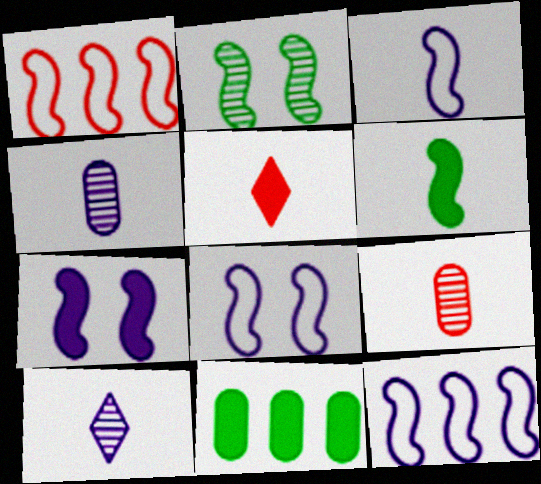[[3, 8, 12], 
[5, 7, 11]]